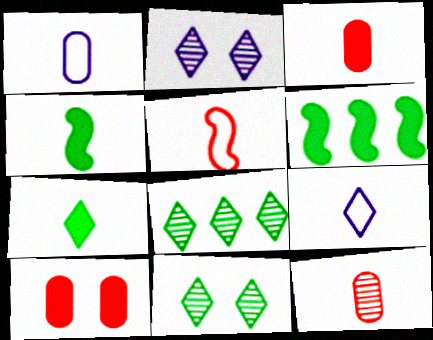[[4, 9, 12]]